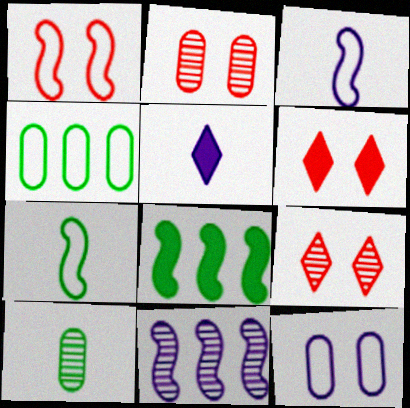[[1, 2, 6], 
[5, 11, 12], 
[9, 10, 11]]